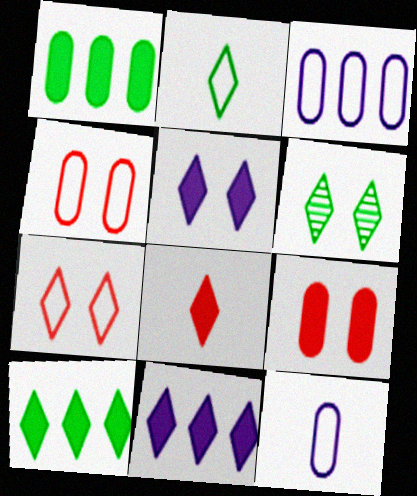[[2, 6, 10], 
[5, 6, 7], 
[5, 8, 10]]